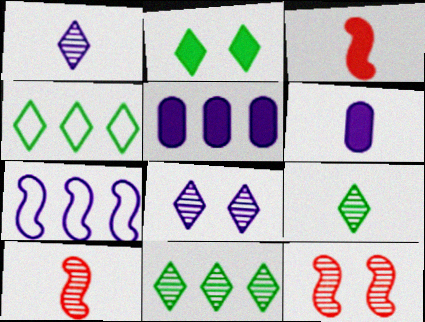[[2, 3, 5], 
[2, 4, 9], 
[4, 6, 12], 
[6, 7, 8]]